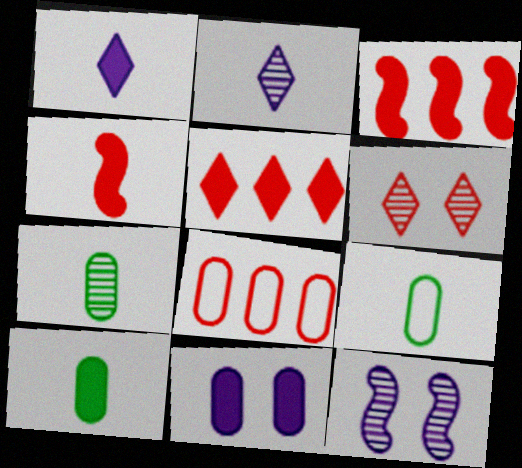[[1, 4, 10], 
[2, 4, 9], 
[4, 6, 8], 
[5, 9, 12], 
[7, 8, 11], 
[7, 9, 10]]